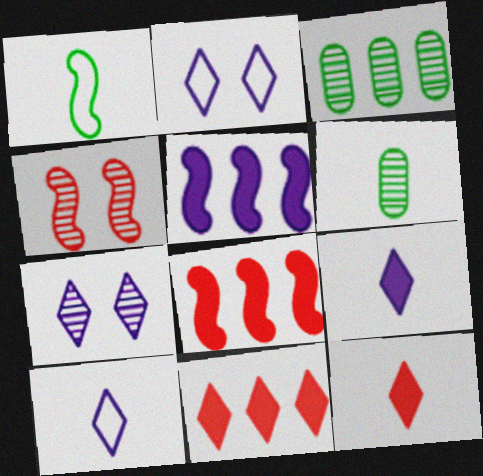[[1, 4, 5], 
[2, 6, 8]]